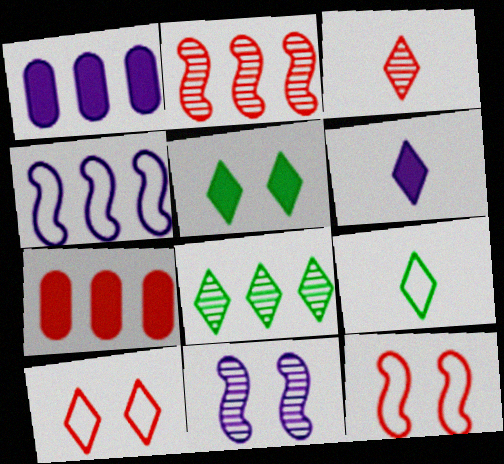[[3, 6, 9], 
[3, 7, 12], 
[4, 7, 8], 
[5, 8, 9], 
[6, 8, 10], 
[7, 9, 11]]